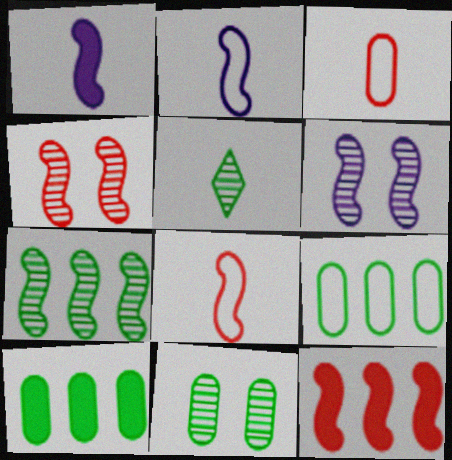[[1, 3, 5], 
[4, 8, 12], 
[5, 7, 11]]